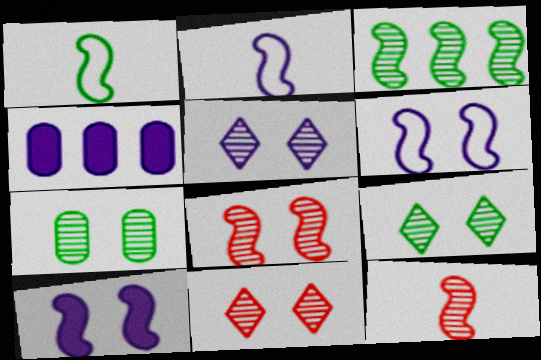[[1, 4, 11], 
[2, 4, 5], 
[5, 7, 8], 
[5, 9, 11]]